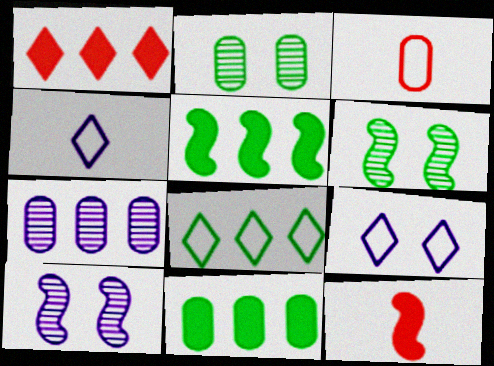[]